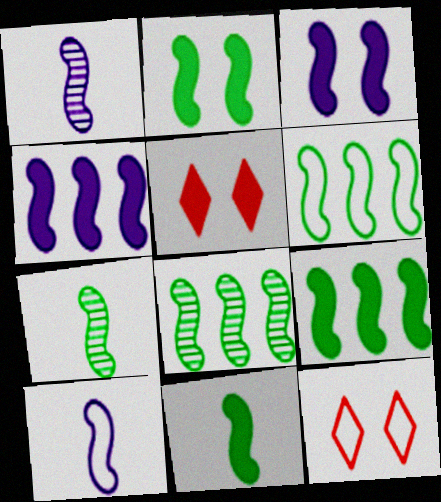[[2, 6, 7], 
[2, 9, 11], 
[6, 8, 9]]